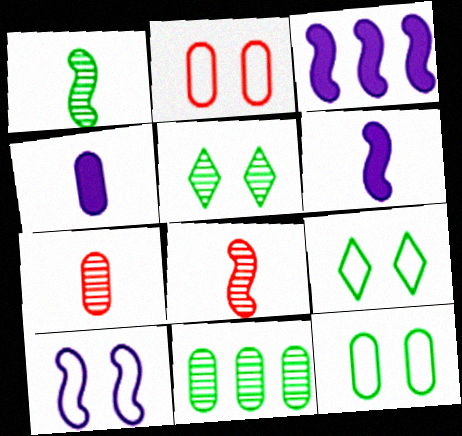[[1, 5, 11], 
[2, 4, 11], 
[2, 9, 10], 
[3, 7, 9]]